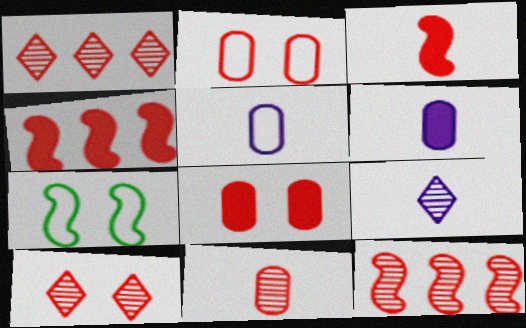[[1, 2, 3], 
[1, 6, 7], 
[10, 11, 12]]